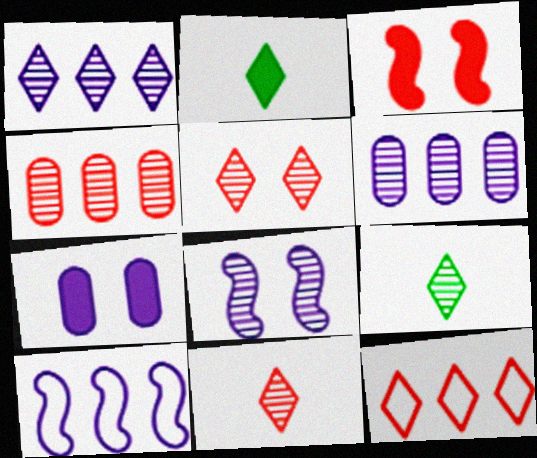[[1, 5, 9], 
[4, 8, 9]]